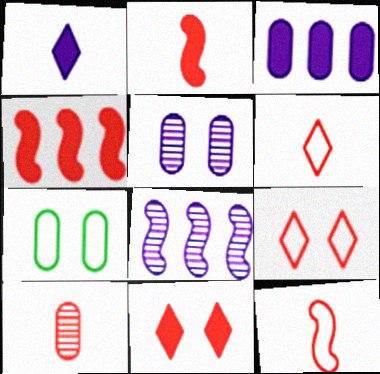[[2, 6, 10], 
[3, 7, 10], 
[4, 9, 10]]